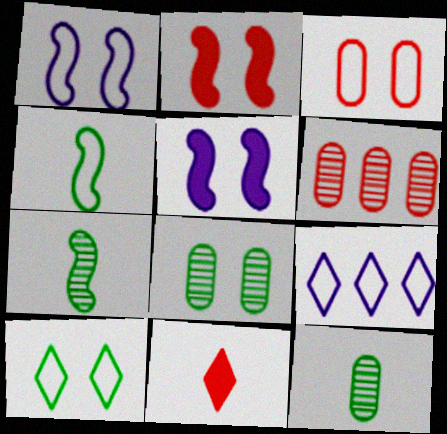[[1, 3, 10], 
[2, 9, 12], 
[3, 4, 9]]